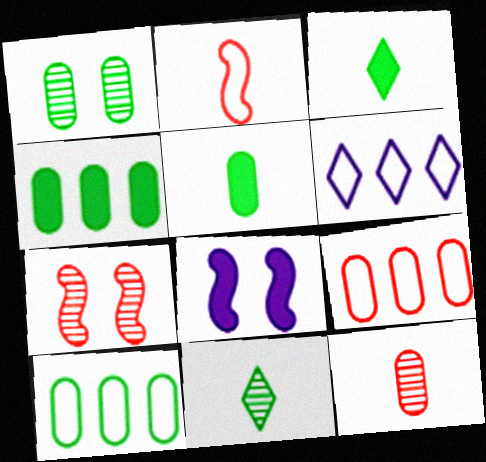[[1, 5, 10], 
[5, 6, 7], 
[8, 9, 11]]